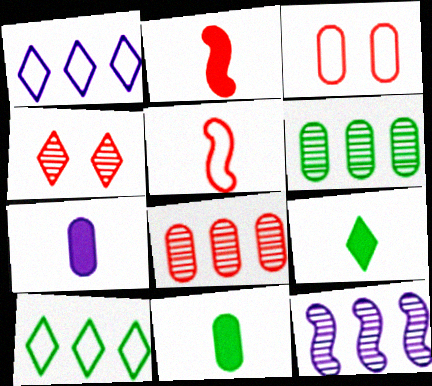[[1, 4, 9], 
[2, 7, 9], 
[3, 6, 7], 
[3, 9, 12]]